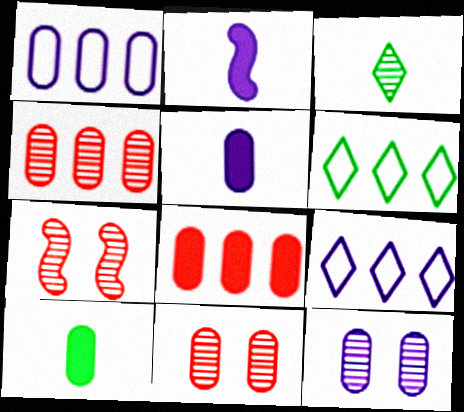[[1, 5, 12], 
[1, 10, 11], 
[2, 6, 11], 
[2, 9, 12], 
[5, 6, 7], 
[7, 9, 10]]